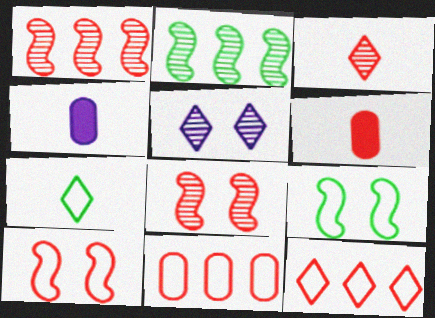[[6, 8, 12]]